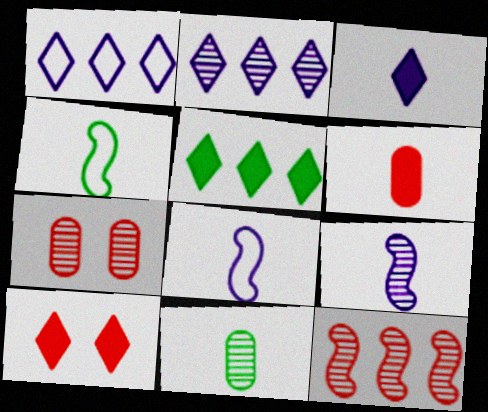[[3, 5, 10], 
[5, 7, 8]]